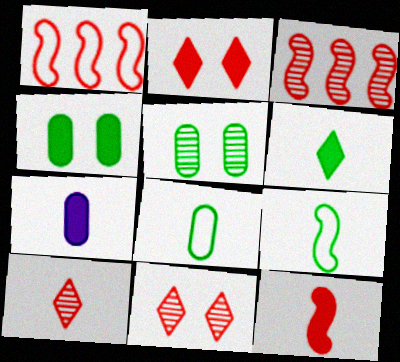[[6, 7, 12], 
[7, 9, 10]]